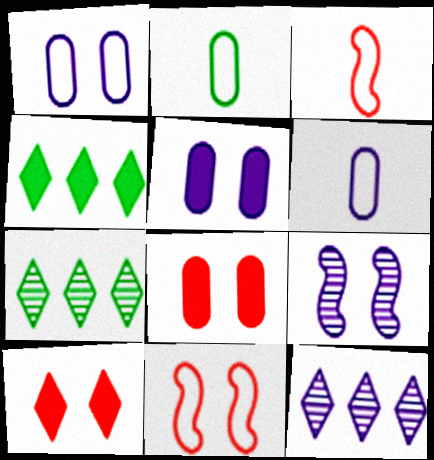[[3, 5, 7]]